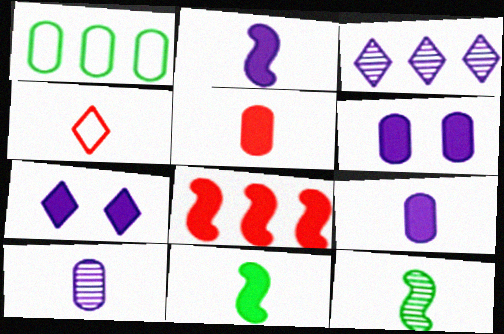[[1, 3, 8], 
[4, 9, 12], 
[4, 10, 11]]